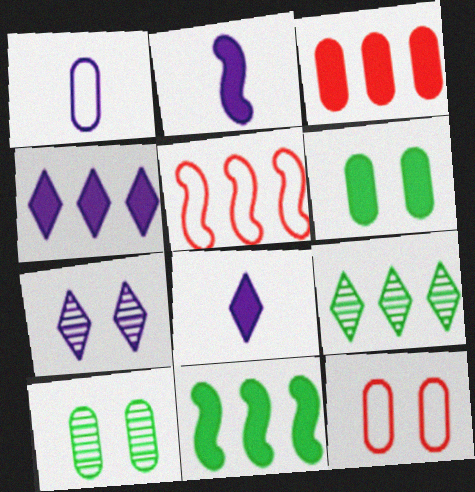[[1, 3, 10], 
[2, 9, 12], 
[3, 4, 11], 
[5, 8, 10]]